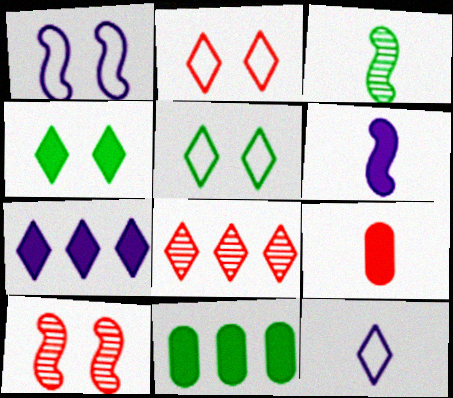[[3, 5, 11], 
[3, 9, 12], 
[4, 8, 12], 
[10, 11, 12]]